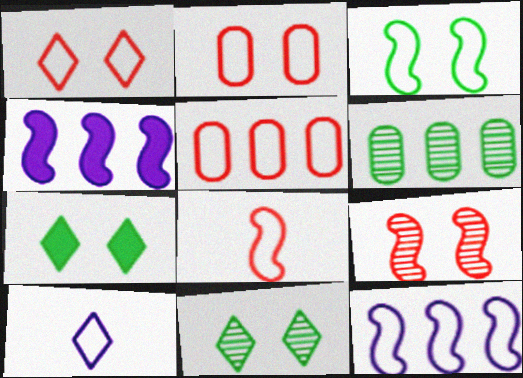[[1, 5, 8], 
[3, 5, 10], 
[3, 8, 12]]